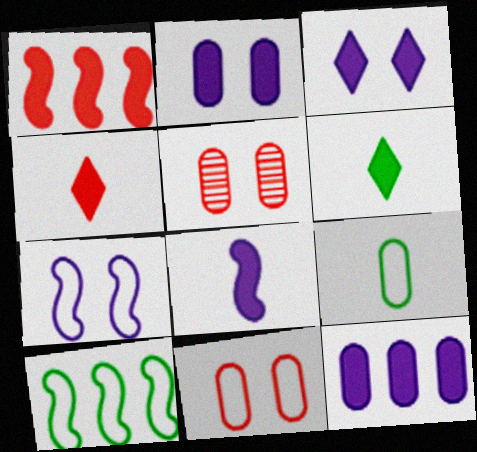[[1, 2, 6], 
[3, 8, 12], 
[5, 9, 12]]